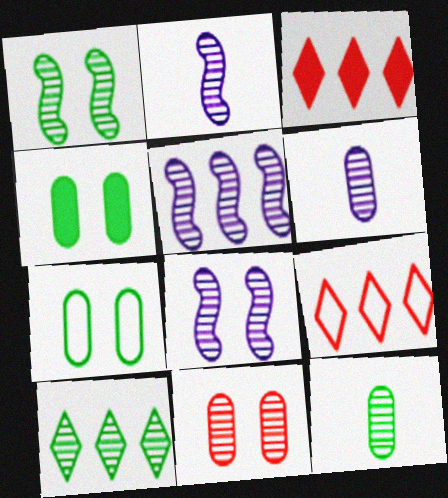[[1, 10, 12], 
[2, 3, 7], 
[2, 4, 9], 
[2, 5, 8], 
[2, 10, 11]]